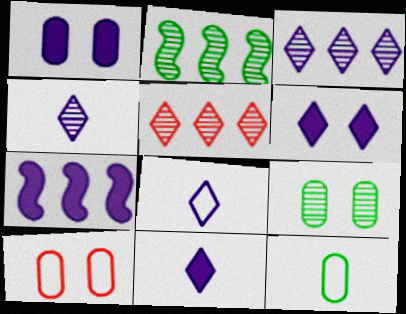[[1, 7, 11], 
[1, 9, 10], 
[2, 10, 11], 
[3, 6, 8], 
[4, 8, 11]]